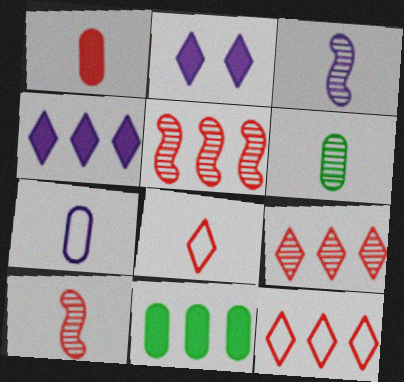[[1, 6, 7], 
[1, 8, 10]]